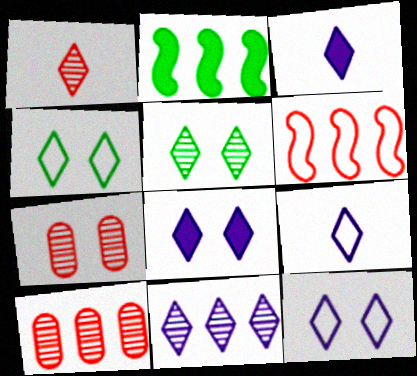[[1, 5, 11], 
[2, 7, 9], 
[3, 11, 12], 
[8, 9, 11]]